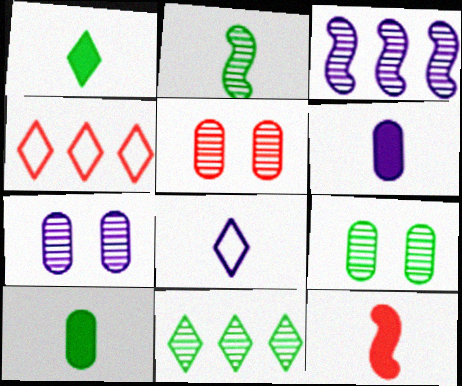[[1, 6, 12], 
[2, 9, 11], 
[4, 5, 12], 
[5, 7, 9]]